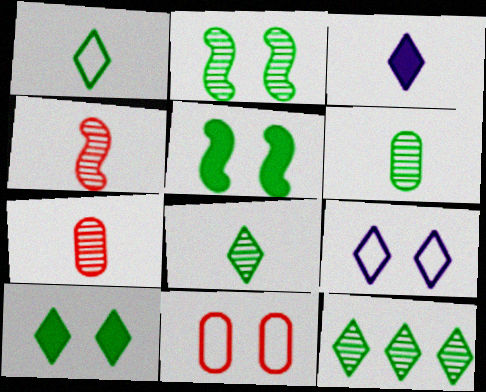[[1, 10, 12], 
[2, 6, 12]]